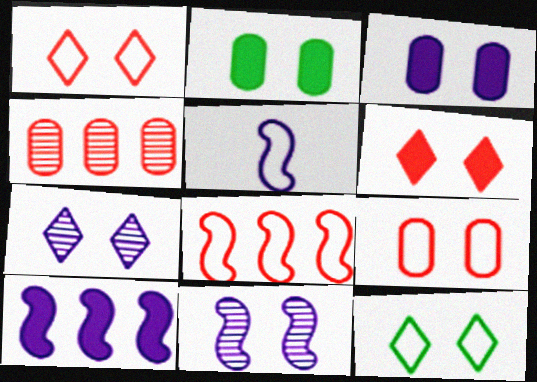[[1, 2, 11], 
[5, 10, 11], 
[6, 7, 12]]